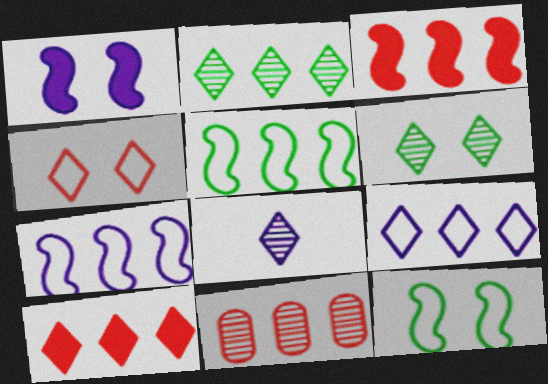[[2, 9, 10]]